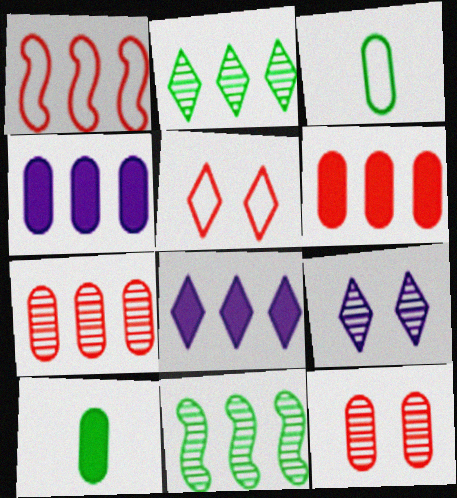[[1, 2, 4], 
[1, 9, 10], 
[3, 4, 12]]